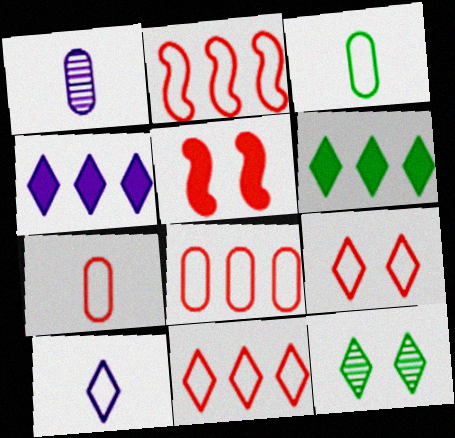[[2, 7, 9], 
[2, 8, 11]]